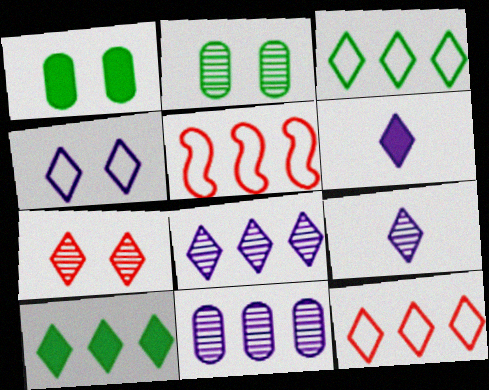[[1, 5, 9], 
[2, 5, 6], 
[3, 6, 7], 
[4, 6, 8], 
[5, 10, 11], 
[8, 10, 12]]